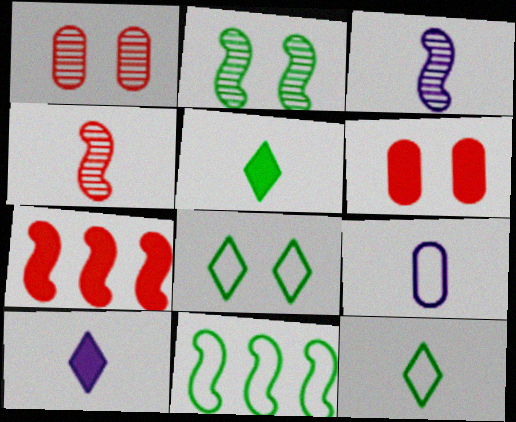[[1, 10, 11], 
[3, 9, 10], 
[4, 5, 9]]